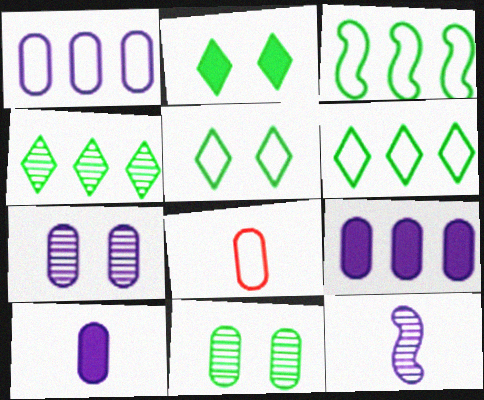[[1, 7, 10], 
[8, 9, 11]]